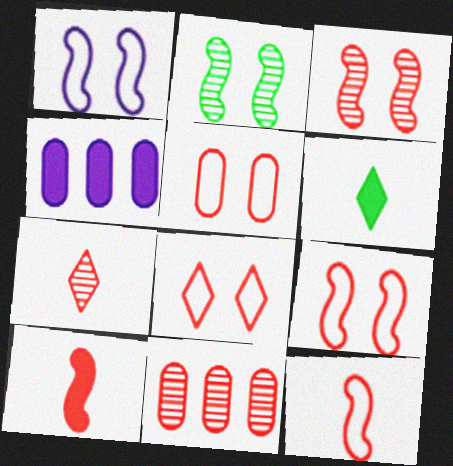[[1, 6, 11], 
[3, 7, 11], 
[5, 8, 9], 
[8, 10, 11]]